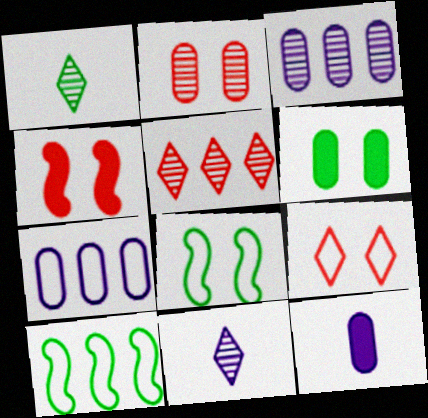[[1, 4, 7], 
[1, 6, 10], 
[2, 4, 9], 
[5, 8, 12]]